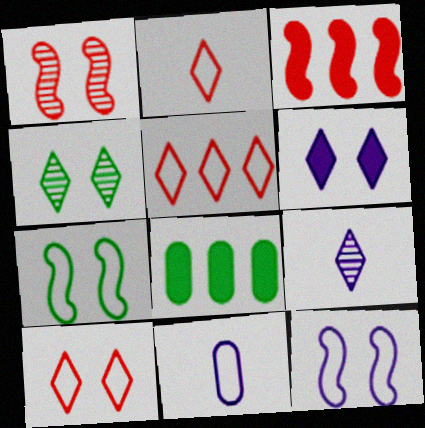[[2, 5, 10], 
[3, 4, 11], 
[4, 6, 10], 
[5, 7, 11]]